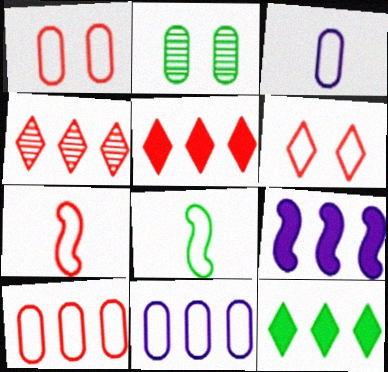[[2, 8, 12], 
[6, 7, 10], 
[6, 8, 11]]